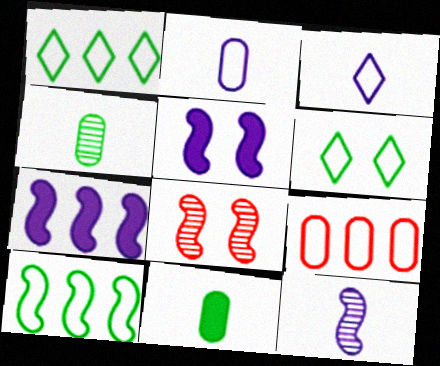[]